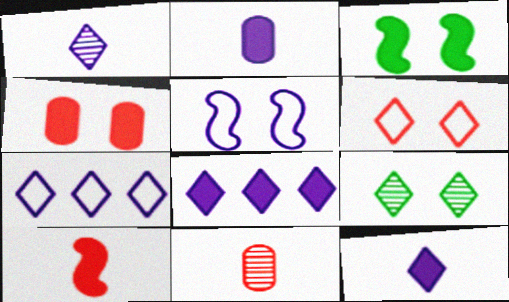[[3, 7, 11], 
[4, 5, 9]]